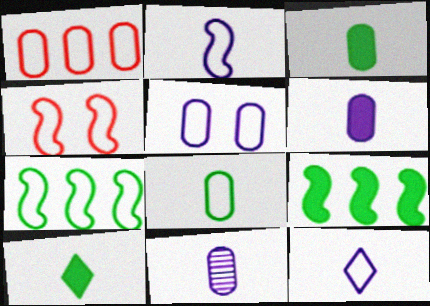[[1, 5, 8], 
[2, 4, 7]]